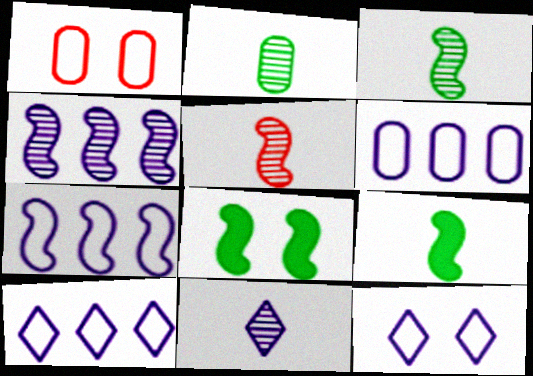[[2, 5, 11], 
[5, 7, 8], 
[6, 7, 10]]